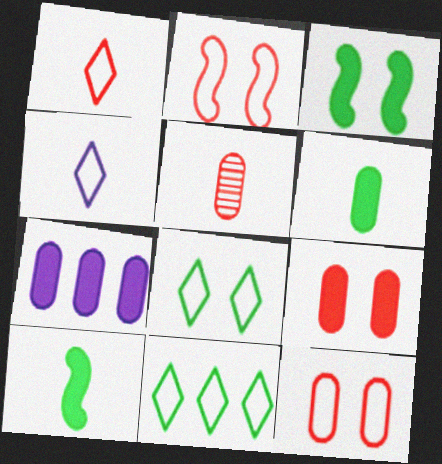[[4, 5, 10], 
[6, 7, 9]]